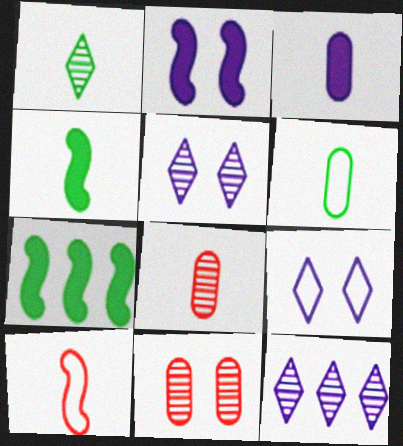[[1, 3, 10], 
[1, 4, 6], 
[3, 6, 8], 
[7, 8, 9]]